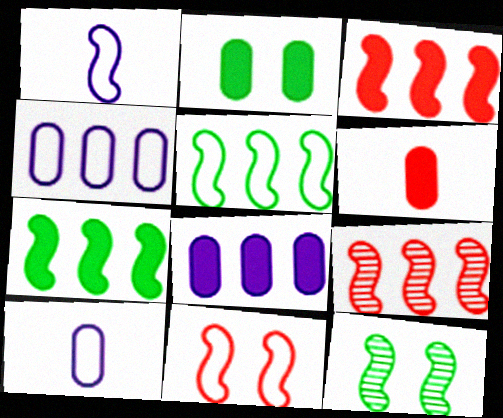[[1, 3, 12], 
[1, 5, 11], 
[2, 6, 8]]